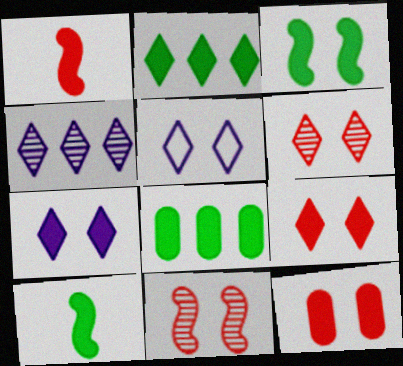[[1, 7, 8], 
[3, 7, 12]]